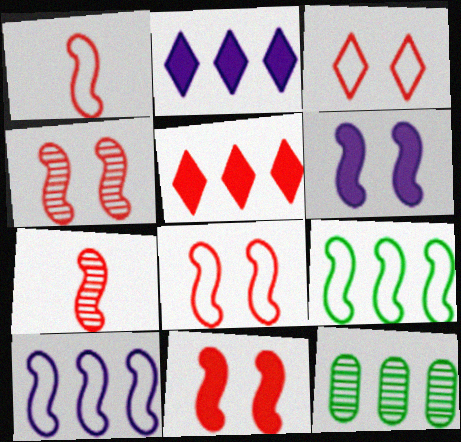[[4, 8, 11], 
[5, 10, 12], 
[6, 7, 9]]